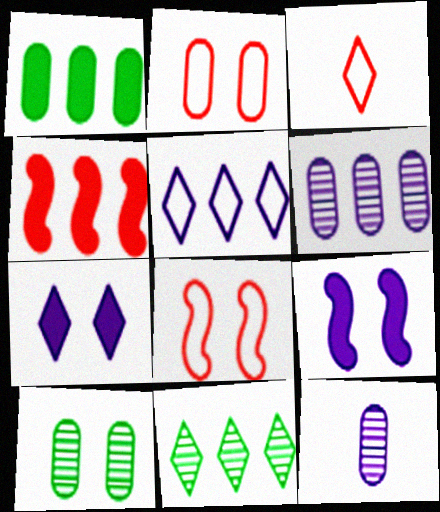[[1, 2, 12], 
[3, 7, 11], 
[5, 9, 12], 
[7, 8, 10]]